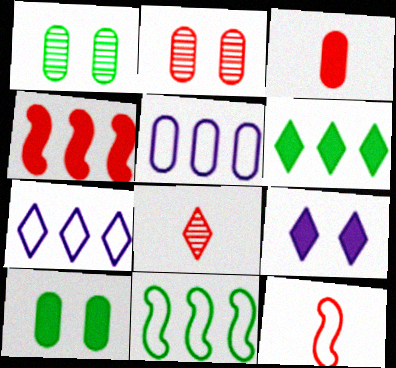[[1, 3, 5], 
[3, 8, 12]]